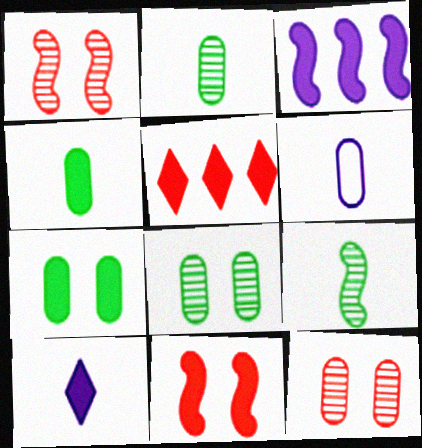[]